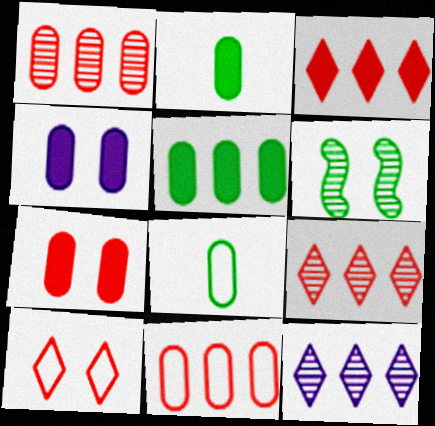[[1, 4, 8], 
[4, 6, 10]]